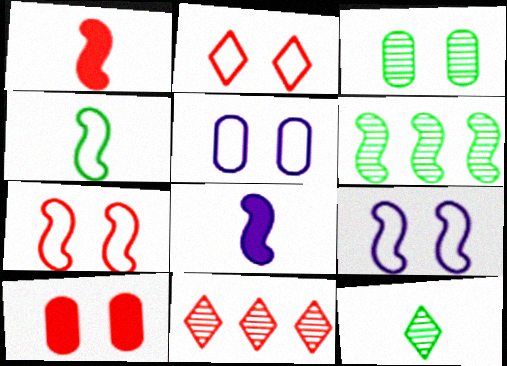[[1, 6, 9], 
[3, 5, 10], 
[3, 6, 12], 
[6, 7, 8]]